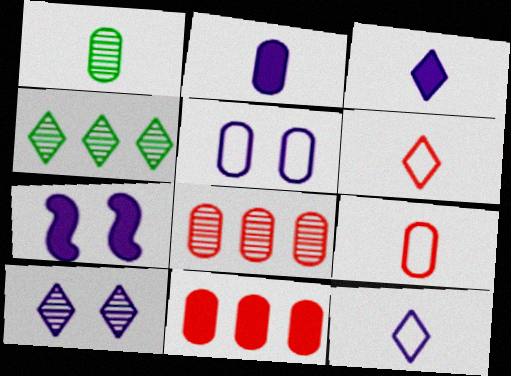[[1, 2, 9], 
[1, 5, 11], 
[4, 7, 9], 
[5, 7, 10]]